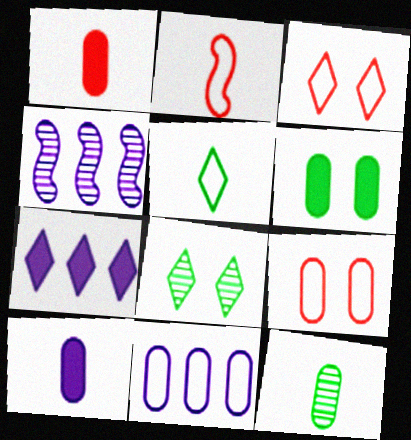[[4, 7, 11]]